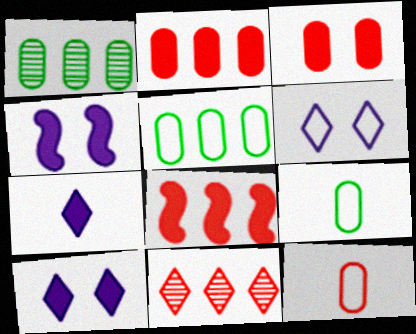[[4, 9, 11]]